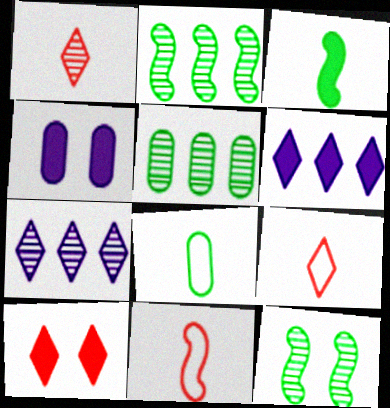[[2, 4, 9]]